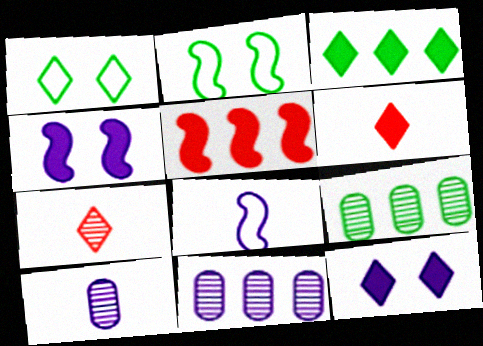[[1, 5, 10], 
[2, 6, 11], 
[3, 6, 12], 
[8, 11, 12]]